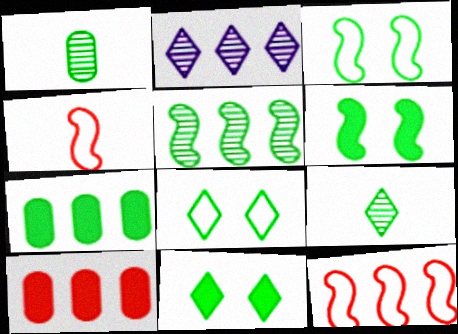[[2, 7, 12], 
[3, 7, 9]]